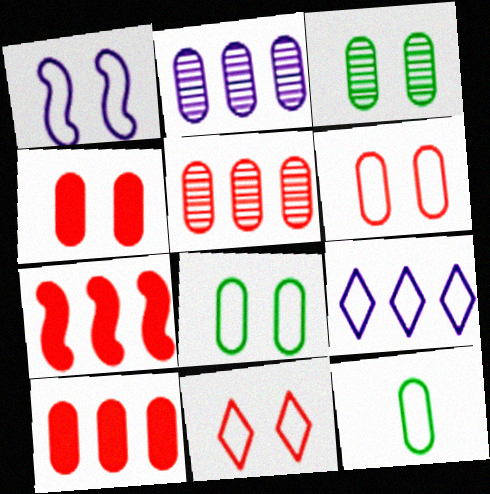[[1, 8, 11], 
[2, 4, 12]]